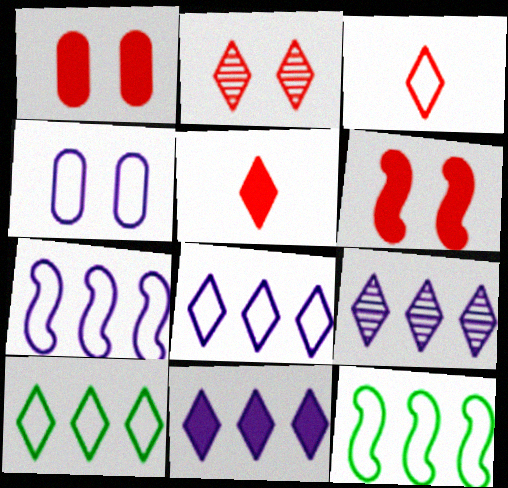[[3, 4, 12], 
[8, 9, 11]]